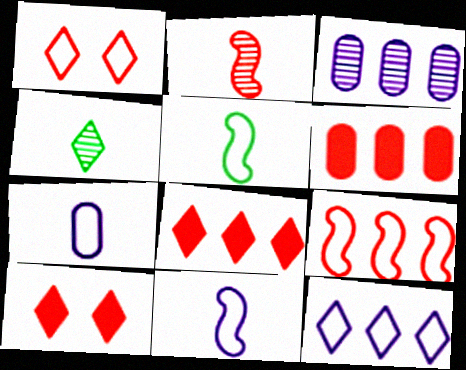[[1, 2, 6], 
[3, 5, 10], 
[4, 10, 12]]